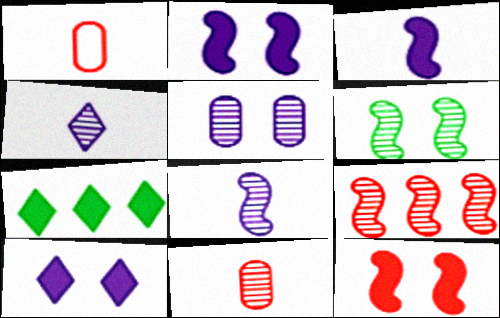[[6, 8, 9]]